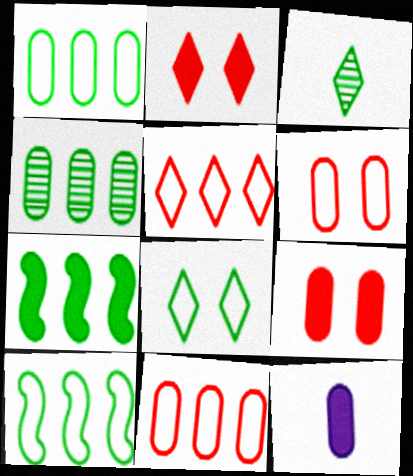[[2, 7, 12], 
[4, 6, 12]]